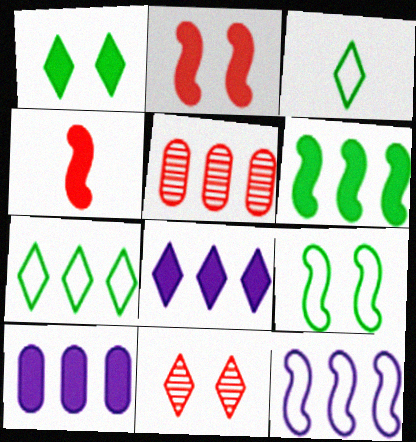[[1, 4, 10], 
[3, 8, 11]]